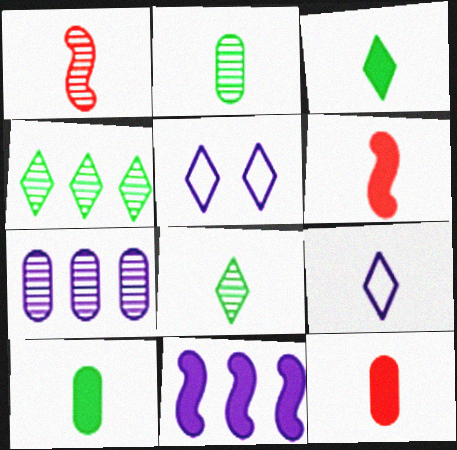[[1, 9, 10], 
[2, 6, 9]]